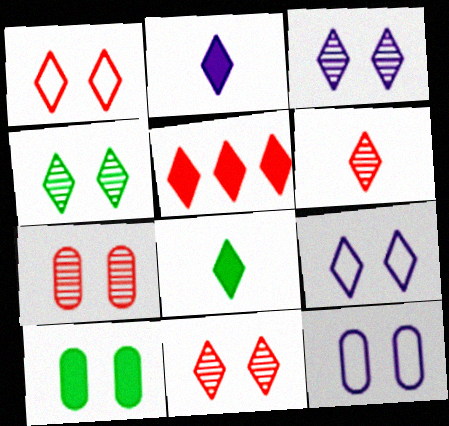[[1, 5, 6], 
[3, 4, 11], 
[7, 10, 12]]